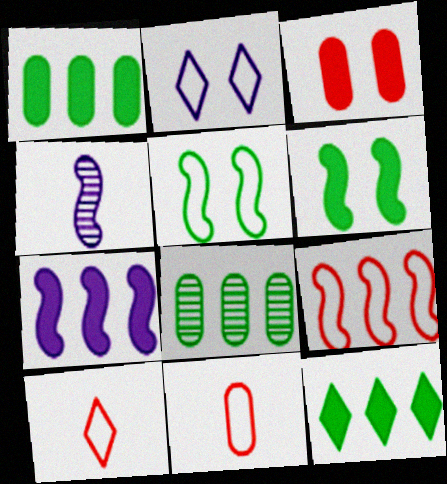[[4, 6, 9]]